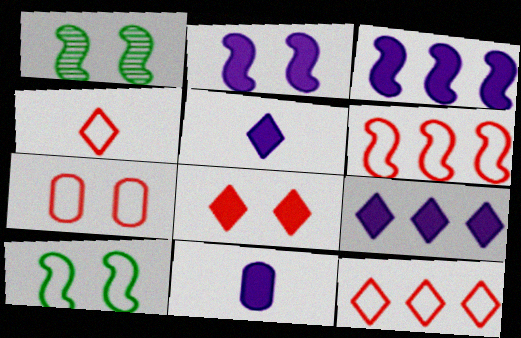[[1, 11, 12], 
[2, 9, 11], 
[4, 6, 7]]